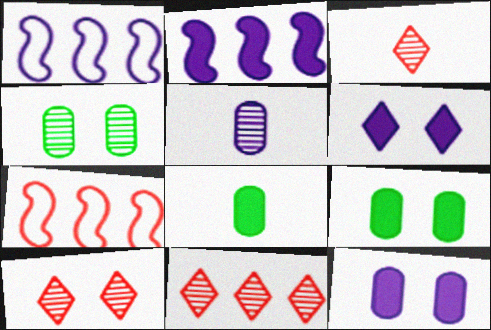[[1, 3, 9], 
[1, 5, 6], 
[1, 8, 10], 
[3, 10, 11]]